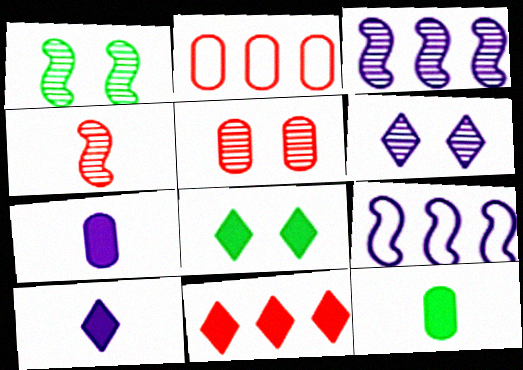[[1, 2, 10], 
[1, 3, 4], 
[1, 5, 6], 
[6, 7, 9], 
[8, 10, 11]]